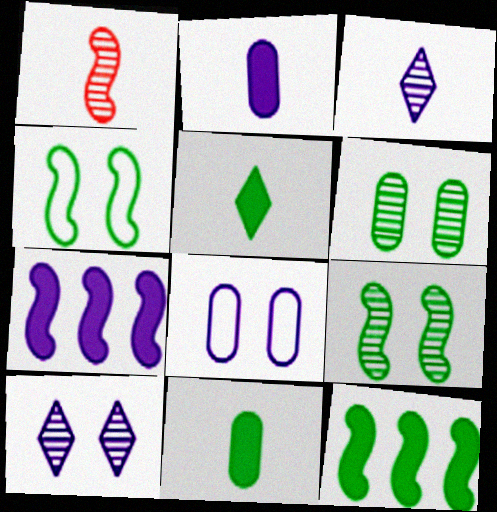[[1, 4, 7], 
[3, 7, 8]]